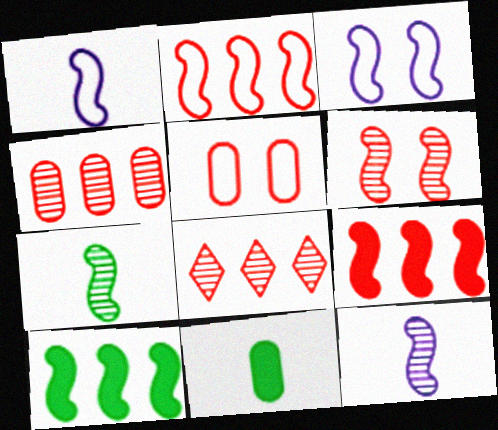[[1, 6, 10], 
[3, 7, 9], 
[3, 8, 11]]